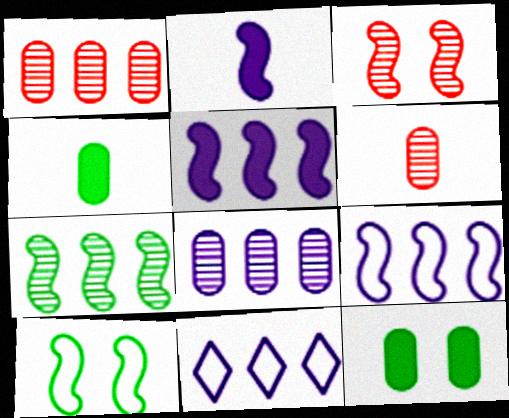[[3, 4, 11], 
[5, 8, 11]]